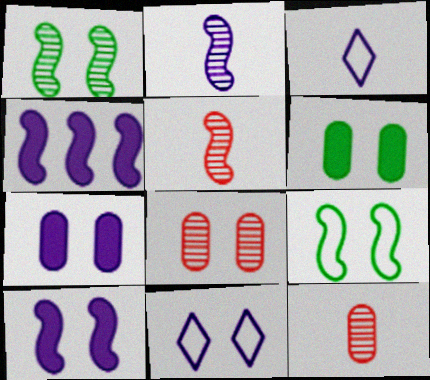[[4, 5, 9]]